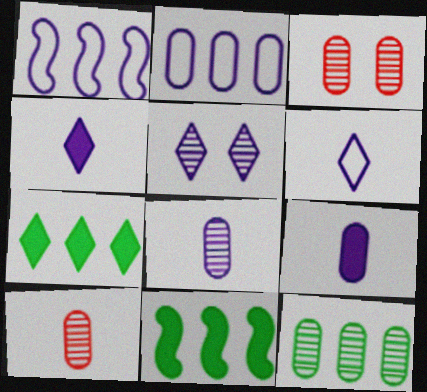[[1, 5, 9], 
[3, 6, 11], 
[3, 8, 12]]